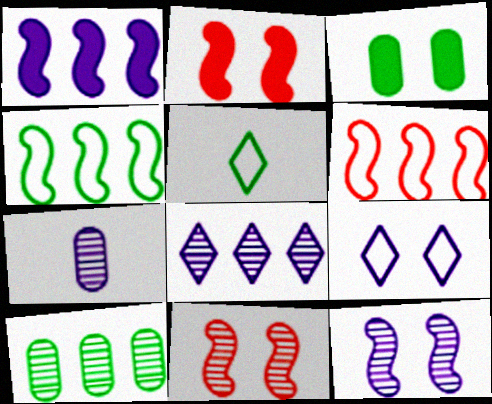[[1, 7, 9], 
[3, 9, 11], 
[7, 8, 12]]